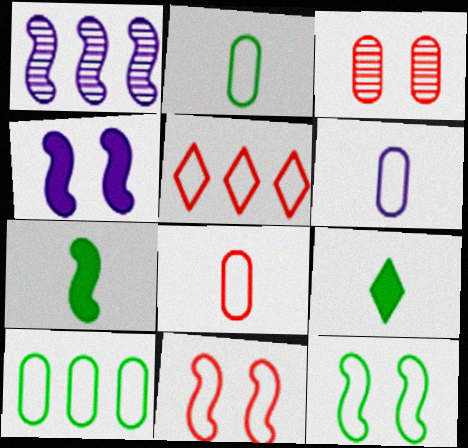[[1, 7, 11], 
[2, 6, 8], 
[5, 6, 12], 
[5, 8, 11]]